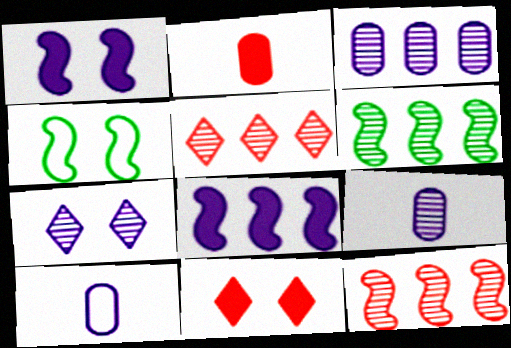[[3, 5, 6], 
[6, 10, 11], 
[7, 8, 10]]